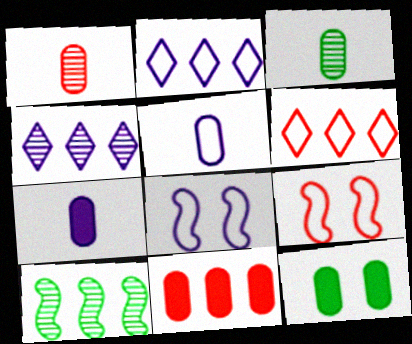[[2, 5, 8], 
[2, 10, 11], 
[4, 7, 8], 
[7, 11, 12]]